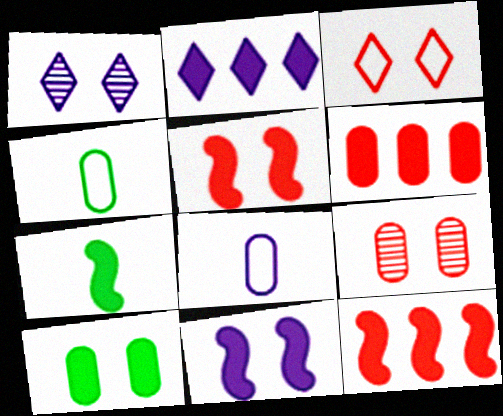[[1, 4, 12], 
[3, 5, 9], 
[7, 11, 12]]